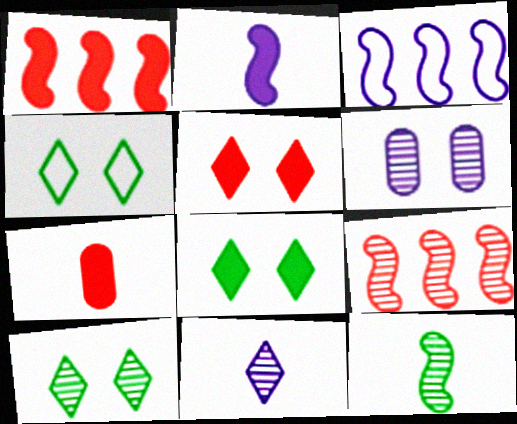[[1, 5, 7], 
[3, 7, 10], 
[4, 8, 10]]